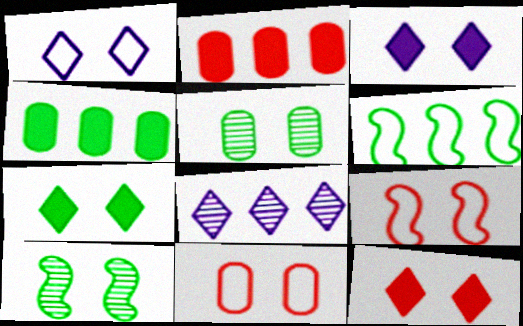[[2, 6, 8], 
[3, 5, 9], 
[3, 7, 12], 
[3, 10, 11]]